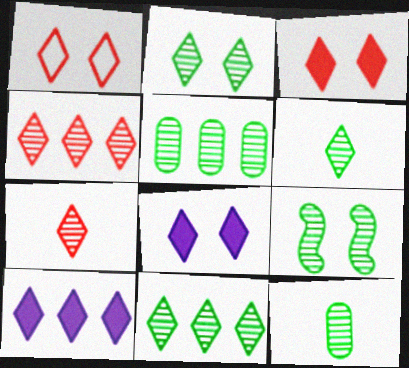[[1, 2, 8], 
[1, 6, 10], 
[2, 6, 11], 
[5, 6, 9], 
[9, 11, 12]]